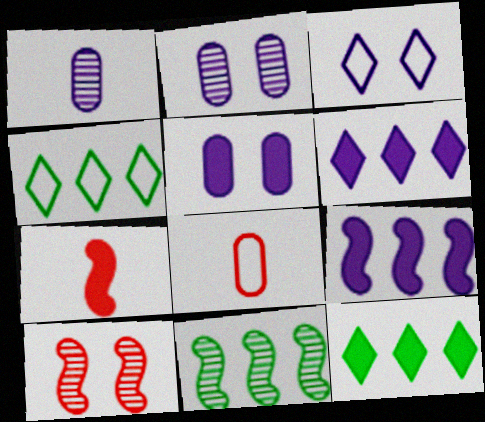[[1, 3, 9], 
[2, 4, 7], 
[5, 7, 12]]